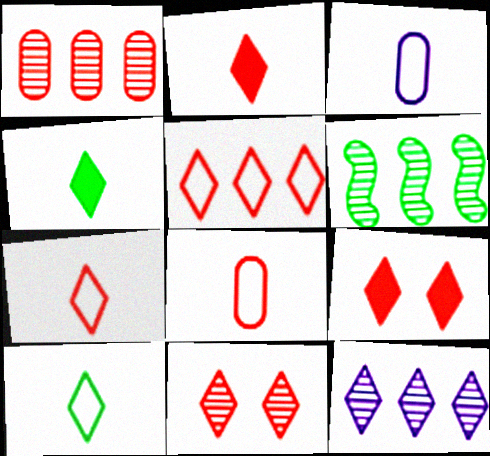[[1, 6, 12], 
[2, 5, 11], 
[3, 6, 9], 
[9, 10, 12]]